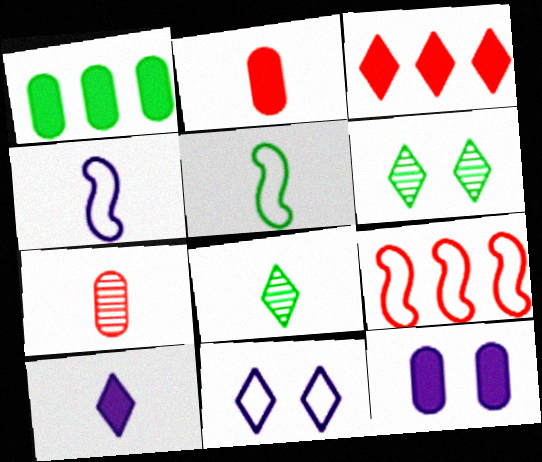[[1, 2, 12], 
[1, 5, 6], 
[2, 4, 8], 
[3, 8, 11], 
[5, 7, 10], 
[8, 9, 12]]